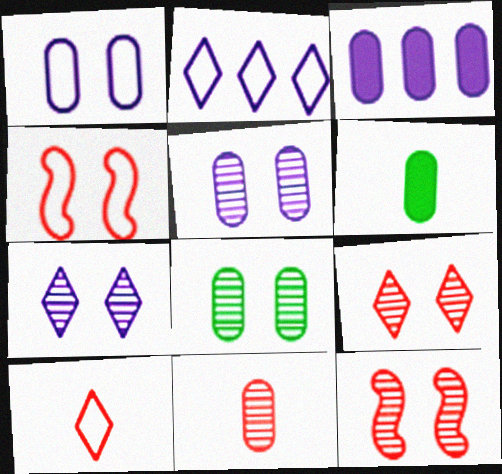[[2, 6, 12], 
[7, 8, 12]]